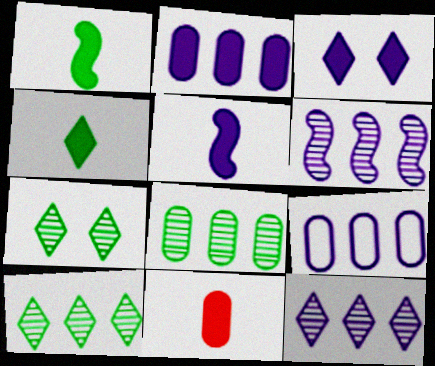[[2, 3, 5], 
[4, 5, 11]]